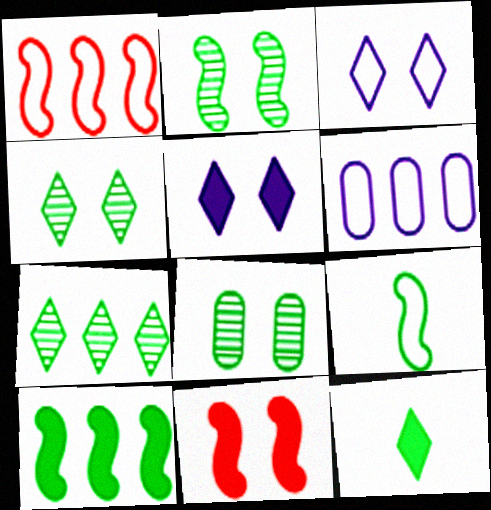[[2, 4, 8], 
[2, 9, 10], 
[3, 8, 11]]